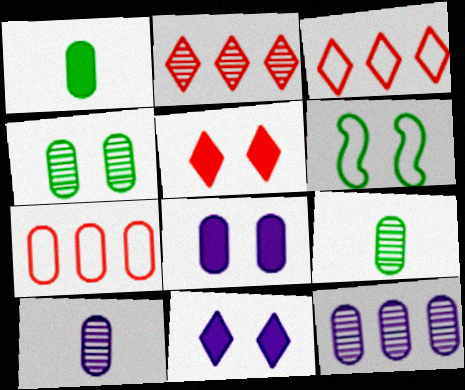[[7, 8, 9]]